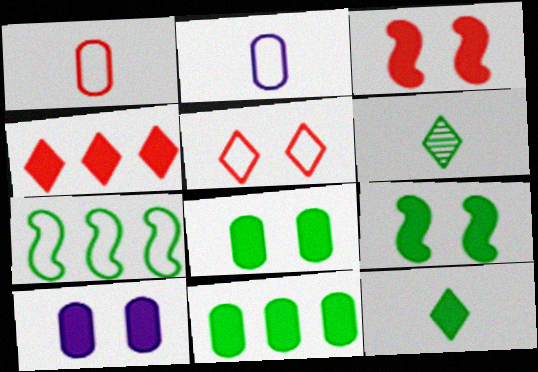[[2, 5, 7], 
[6, 7, 8], 
[9, 11, 12]]